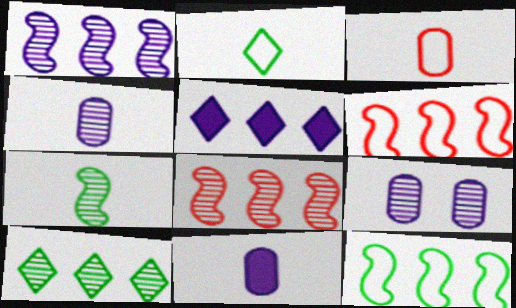[]